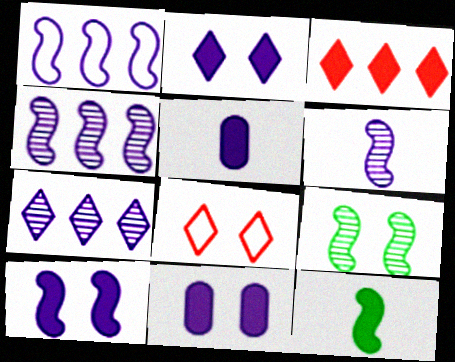[[1, 6, 10], 
[2, 10, 11], 
[3, 11, 12], 
[8, 9, 11]]